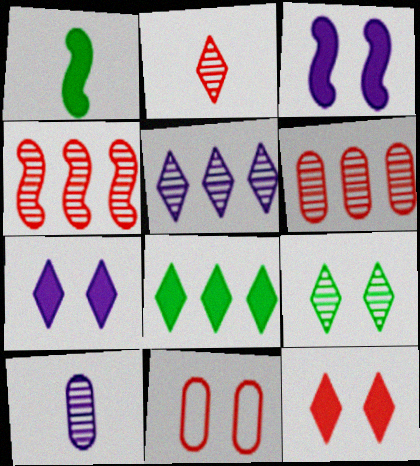[[1, 5, 11], 
[2, 5, 9], 
[3, 9, 11], 
[4, 9, 10]]